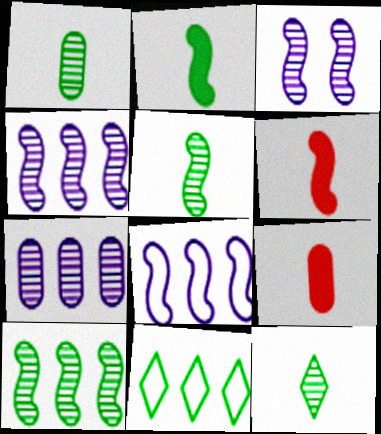[[1, 5, 12], 
[3, 9, 11]]